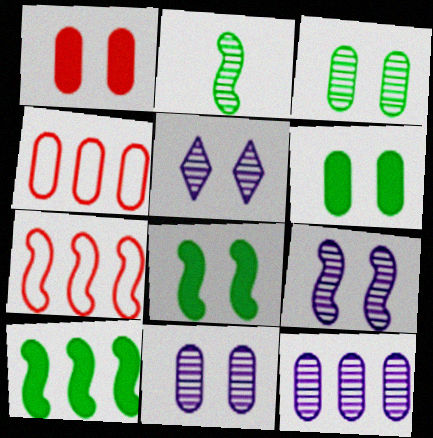[[5, 9, 11]]